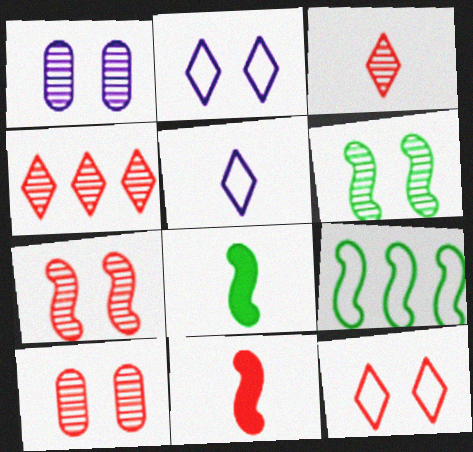[[6, 8, 9]]